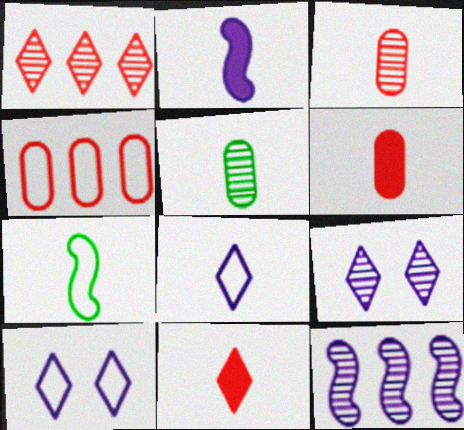[[4, 7, 10]]